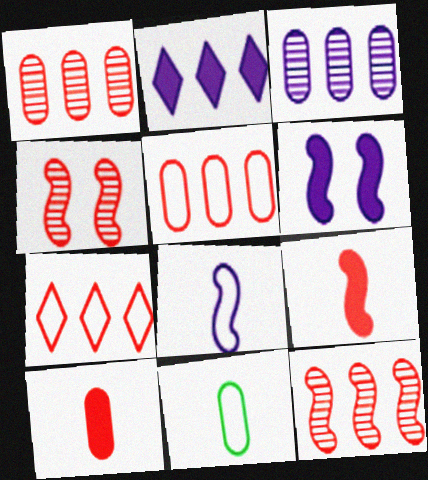[[2, 4, 11], 
[4, 7, 10]]